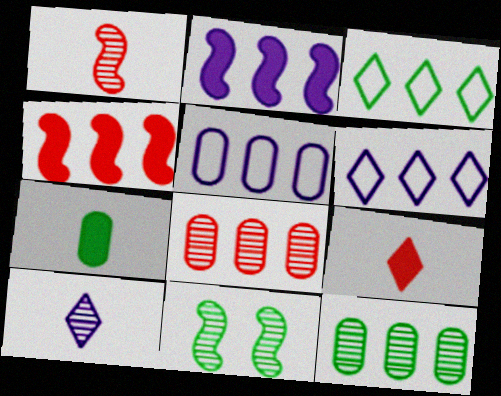[[2, 3, 8], 
[3, 7, 11], 
[4, 6, 12], 
[5, 9, 11], 
[8, 10, 11]]